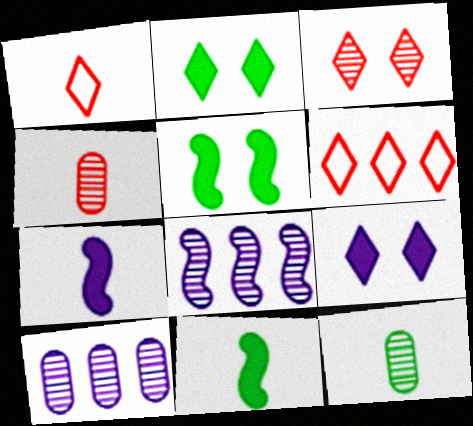[[1, 5, 10], 
[1, 7, 12], 
[3, 8, 12]]